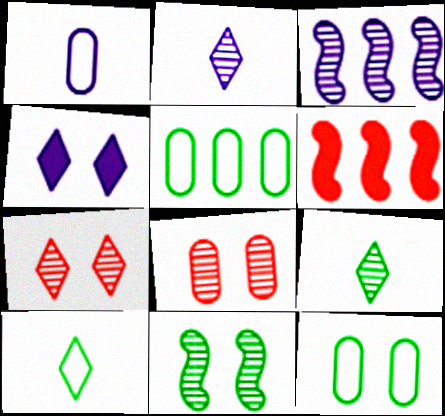[[1, 3, 4], 
[2, 6, 12], 
[3, 8, 9]]